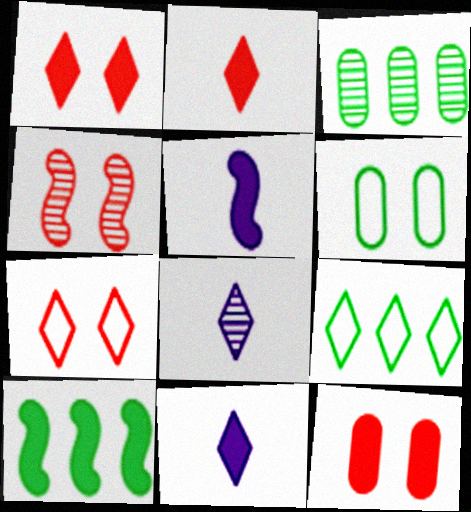[[1, 8, 9], 
[3, 4, 8], 
[3, 5, 7], 
[3, 9, 10], 
[4, 7, 12], 
[10, 11, 12]]